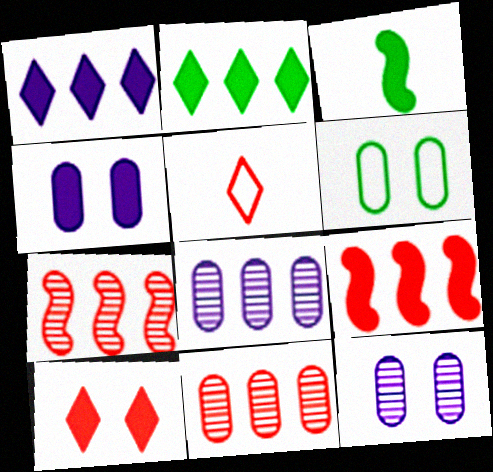[]